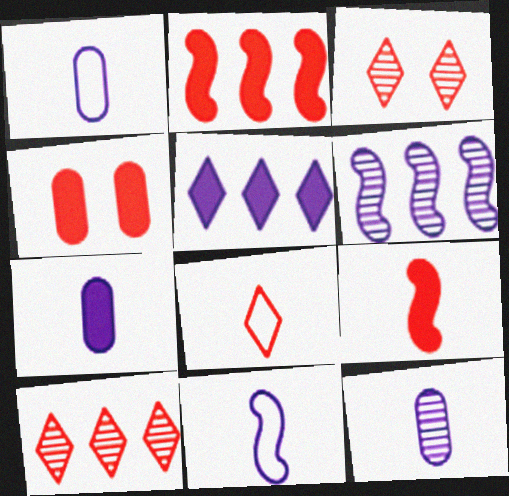[[1, 7, 12]]